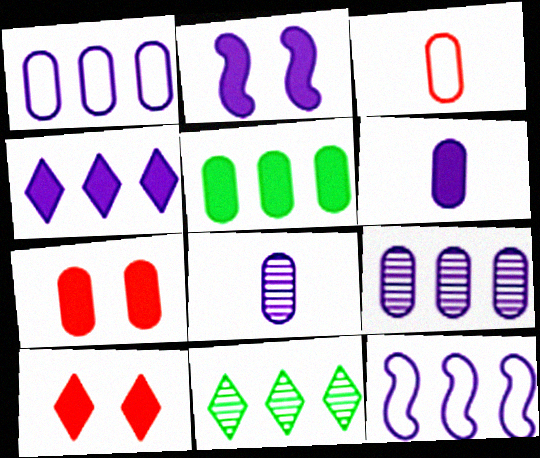[[2, 3, 11], 
[2, 4, 6], 
[4, 9, 12], 
[5, 6, 7]]